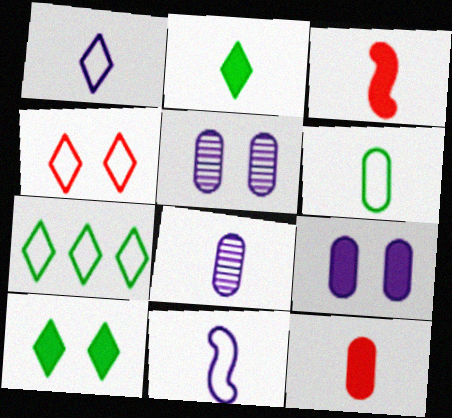[[1, 4, 7], 
[3, 5, 7], 
[6, 8, 12]]